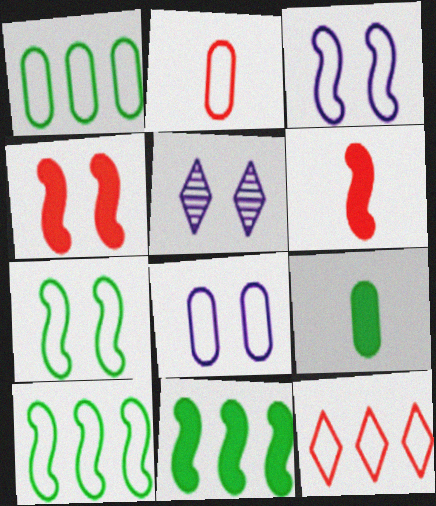[[1, 2, 8], 
[1, 5, 6], 
[2, 5, 11]]